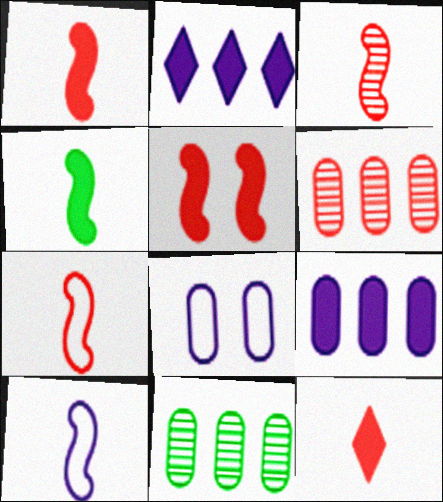[[1, 3, 7], 
[3, 4, 10]]